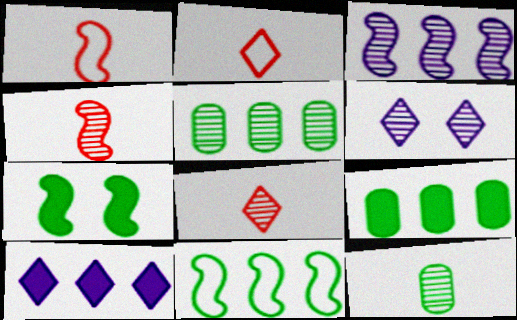[[1, 3, 7], 
[1, 6, 9], 
[4, 5, 6]]